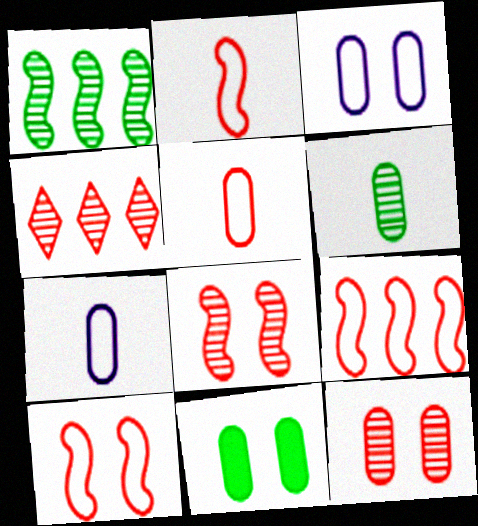[[2, 9, 10], 
[3, 11, 12]]